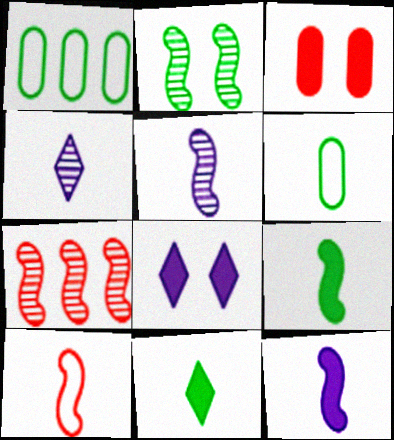[[1, 2, 11], 
[2, 5, 7], 
[5, 9, 10], 
[6, 7, 8]]